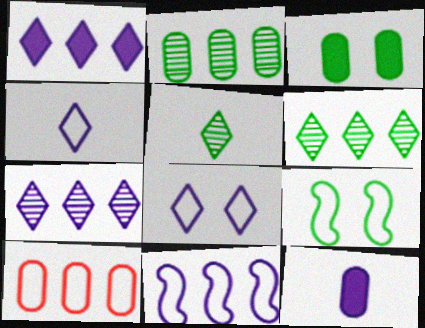[[4, 9, 10]]